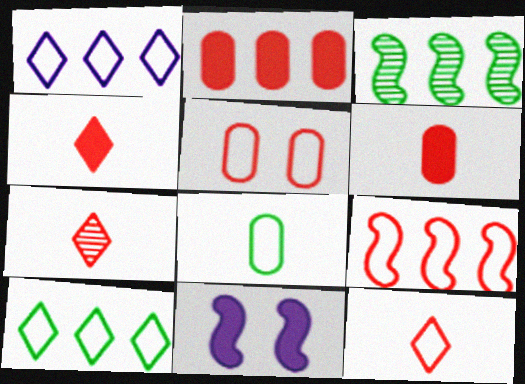[[1, 2, 3], 
[4, 7, 12], 
[5, 9, 12]]